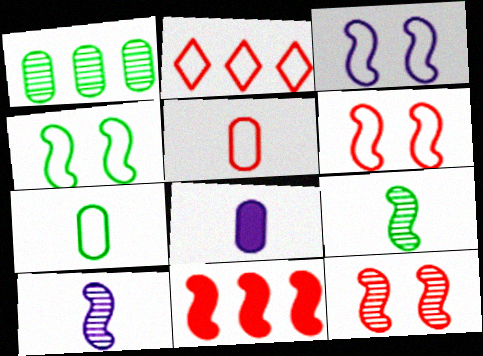[[2, 3, 7], 
[2, 5, 6], 
[3, 4, 6], 
[3, 9, 11], 
[4, 10, 11]]